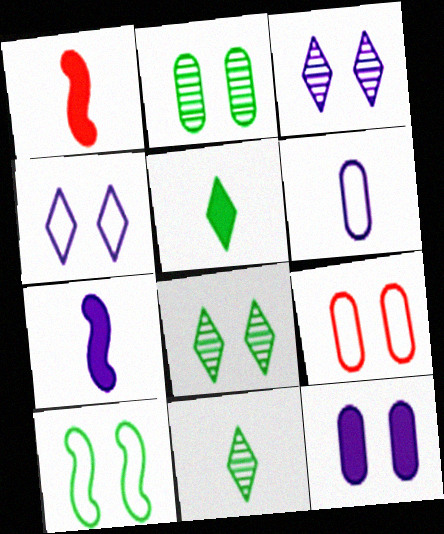[[1, 6, 11], 
[2, 9, 12], 
[4, 9, 10]]